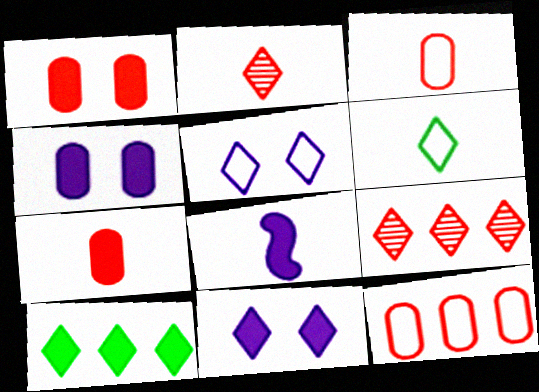[[1, 8, 10], 
[2, 5, 10], 
[6, 9, 11]]